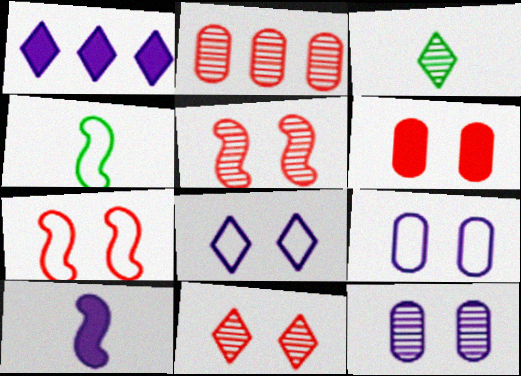[[6, 7, 11]]